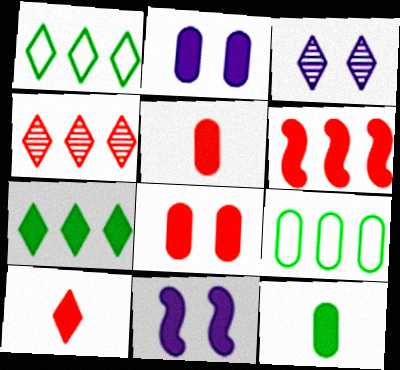[[1, 3, 10], 
[5, 7, 11], 
[6, 8, 10]]